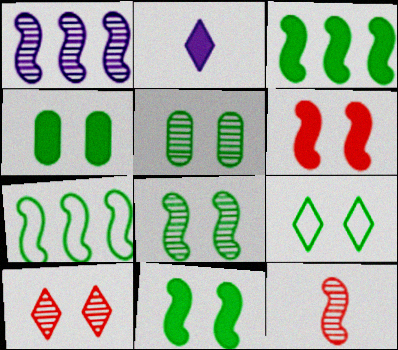[[1, 8, 12], 
[4, 8, 9], 
[5, 9, 11]]